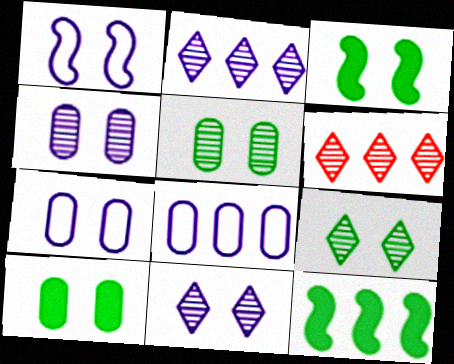[[6, 8, 12]]